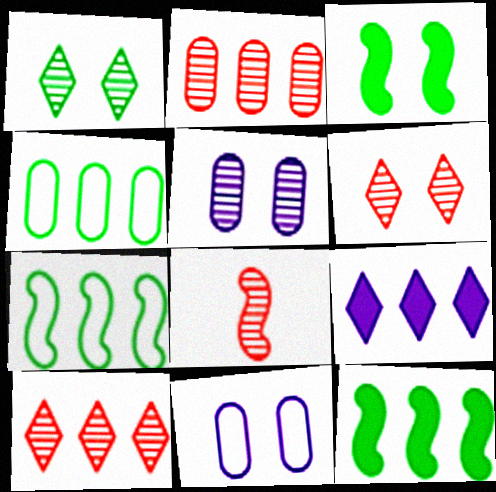[[2, 6, 8], 
[2, 7, 9], 
[3, 6, 11]]